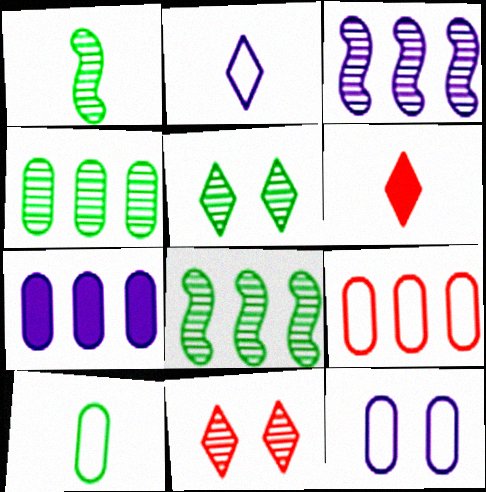[[1, 4, 5], 
[4, 7, 9], 
[6, 8, 12], 
[9, 10, 12]]